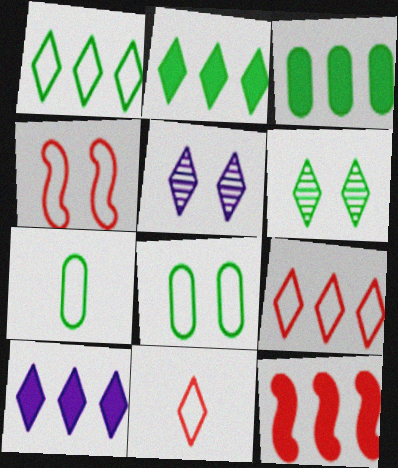[[2, 5, 11], 
[3, 10, 12], 
[5, 7, 12], 
[6, 10, 11]]